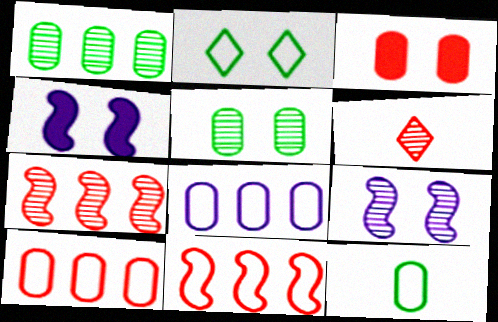[[1, 6, 9], 
[2, 3, 9], 
[3, 6, 11]]